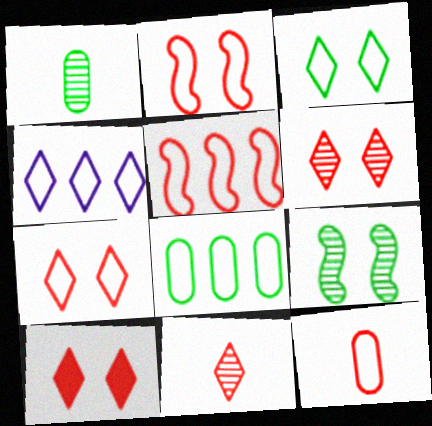[[4, 5, 8], 
[5, 7, 12], 
[6, 7, 10]]